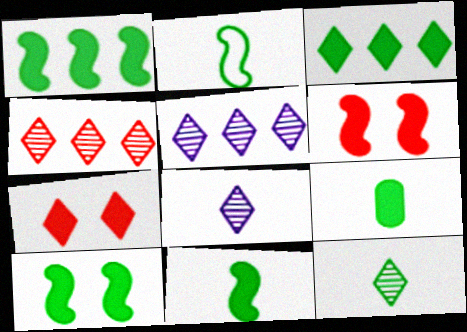[[1, 10, 11], 
[2, 9, 12], 
[3, 9, 10]]